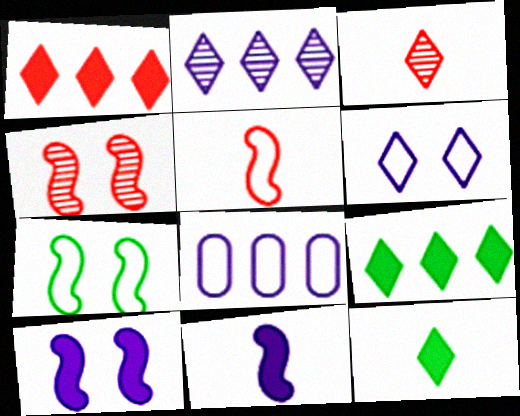[[3, 6, 9], 
[4, 7, 10], 
[4, 8, 12]]